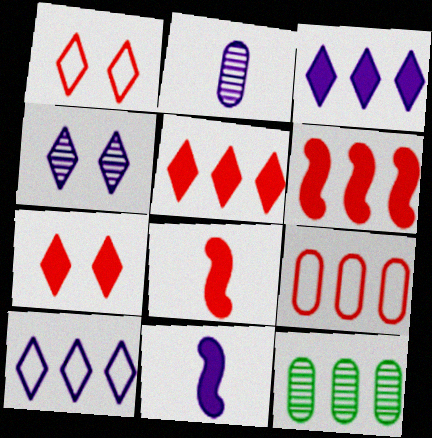[[1, 11, 12], 
[6, 10, 12]]